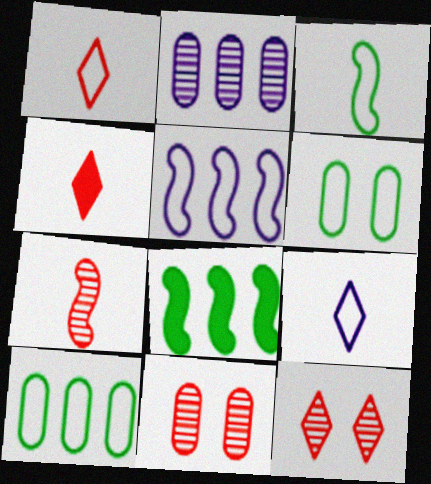[[1, 5, 6], 
[8, 9, 11]]